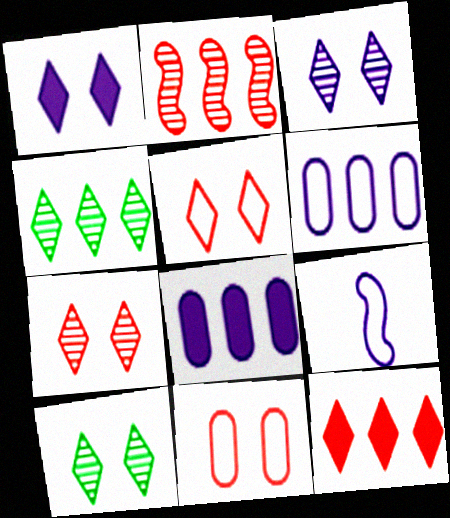[[1, 5, 10], 
[3, 7, 10], 
[3, 8, 9]]